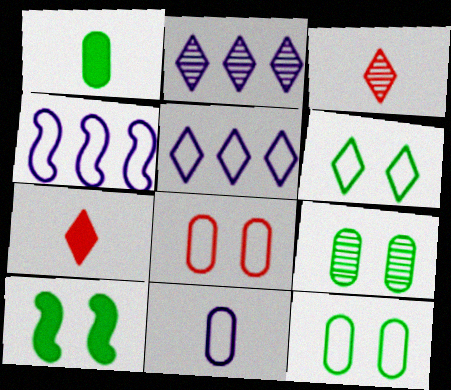[[2, 6, 7], 
[4, 7, 9], 
[6, 9, 10]]